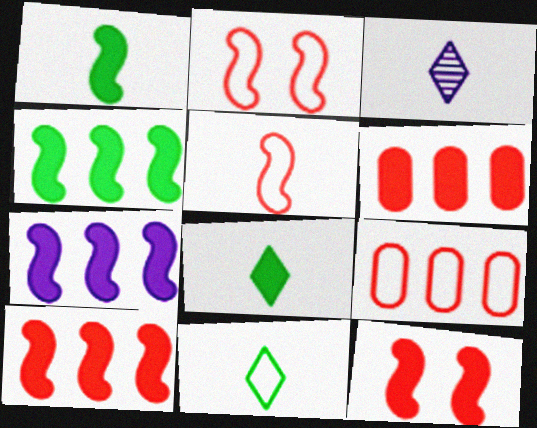[[1, 7, 12], 
[4, 7, 10]]